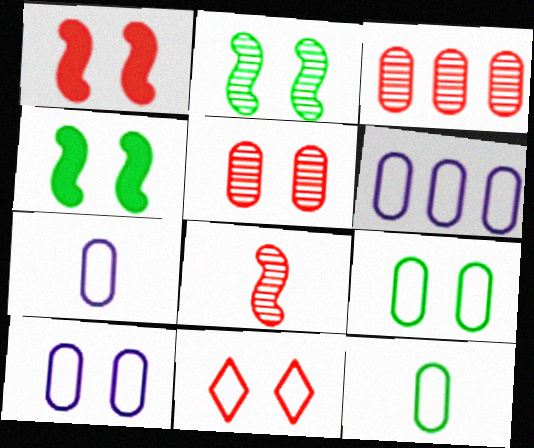[[1, 5, 11], 
[6, 7, 10]]